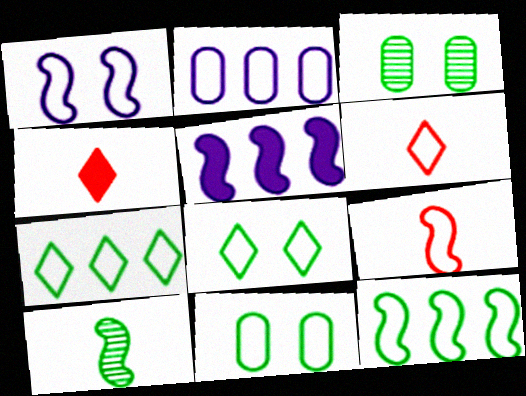[[1, 9, 12], 
[2, 8, 9], 
[3, 5, 6]]